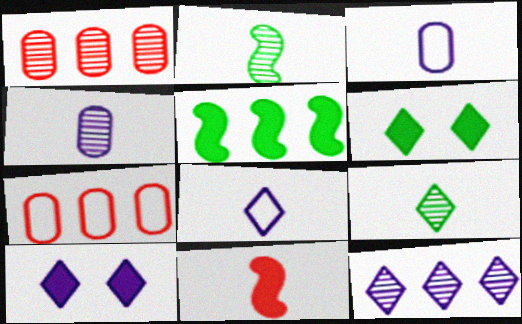[[2, 7, 10], 
[3, 9, 11], 
[5, 7, 12], 
[8, 10, 12]]